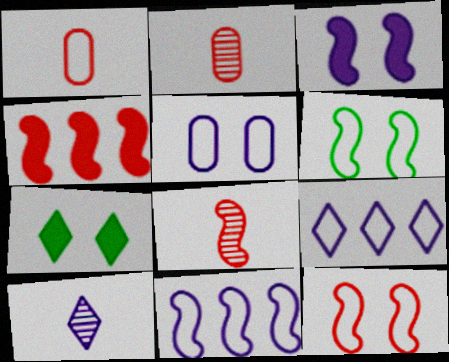[[1, 6, 9], 
[2, 7, 11], 
[4, 8, 12]]